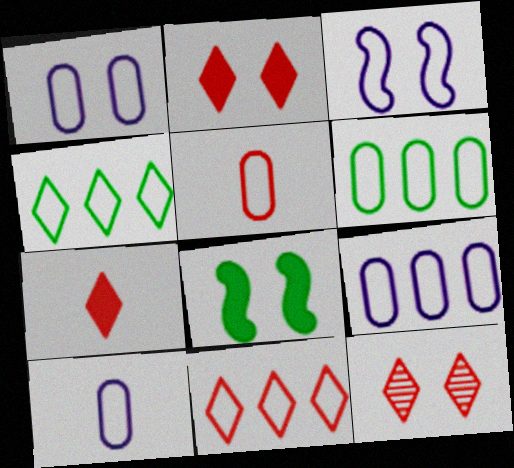[[1, 5, 6], 
[1, 8, 12], 
[1, 9, 10], 
[3, 4, 5], 
[7, 11, 12]]